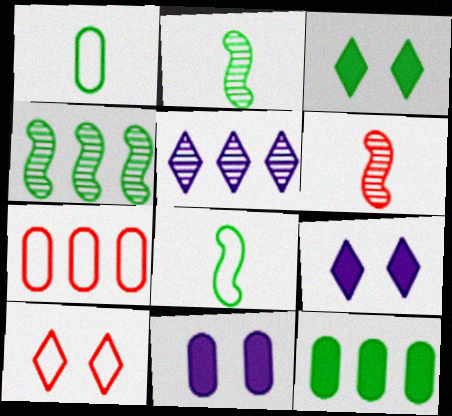[[1, 3, 4], 
[2, 7, 9]]